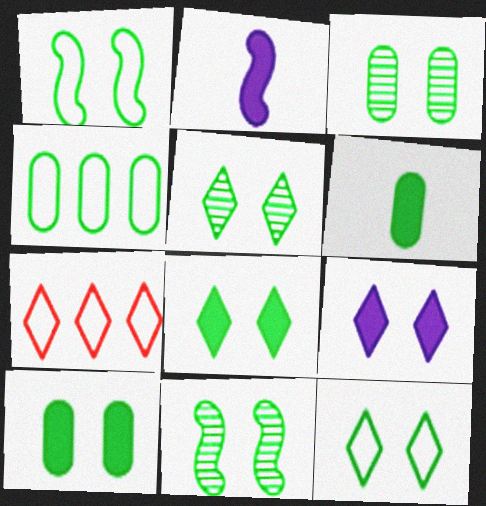[[1, 3, 8], 
[1, 5, 10], 
[2, 3, 7], 
[3, 4, 6], 
[3, 5, 11], 
[5, 8, 12], 
[10, 11, 12]]